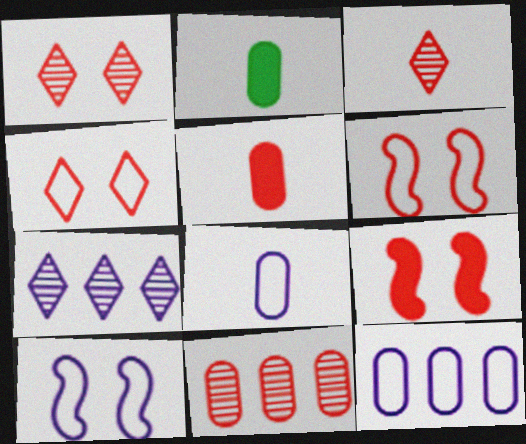[[2, 6, 7]]